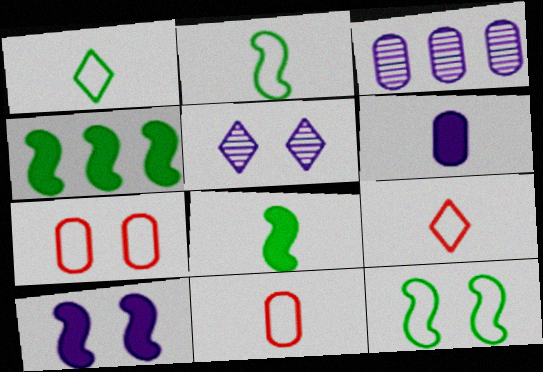[[4, 5, 11]]